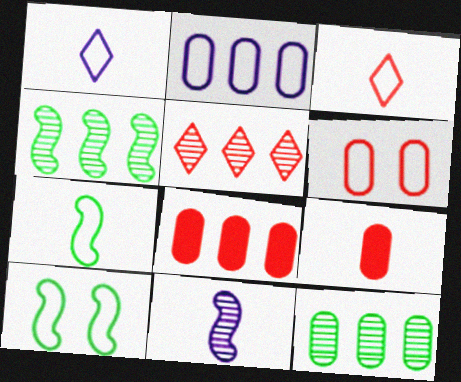[[2, 3, 10], 
[2, 8, 12]]